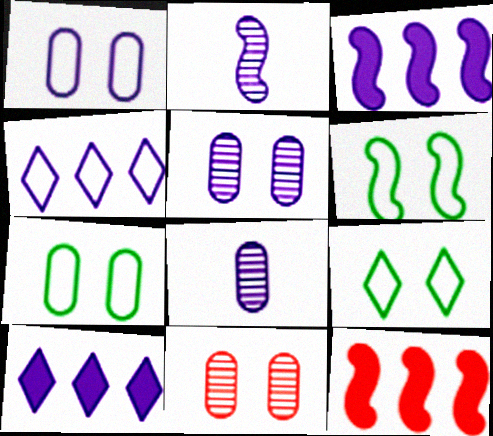[[1, 2, 10], 
[2, 6, 12], 
[6, 7, 9], 
[8, 9, 12]]